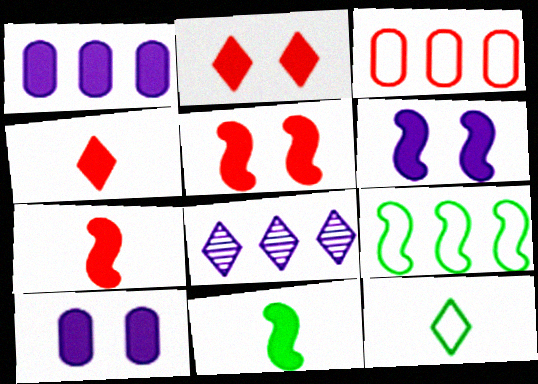[[1, 2, 11], 
[2, 8, 12]]